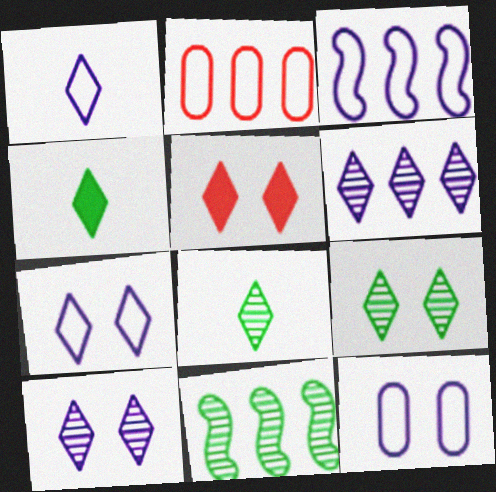[[1, 3, 12], 
[5, 7, 9]]